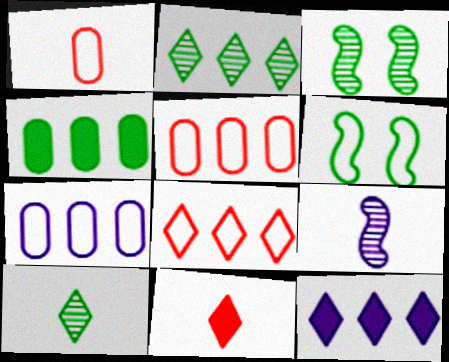[[1, 3, 12], 
[2, 8, 12], 
[3, 7, 11], 
[4, 6, 10]]